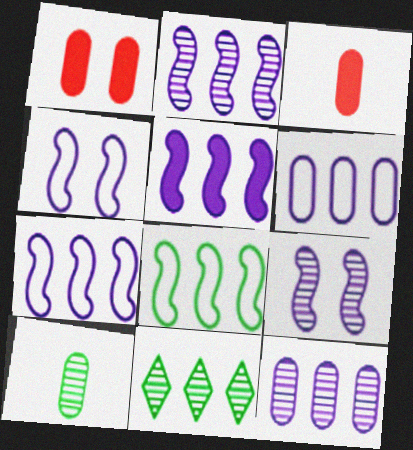[[1, 6, 10], 
[2, 5, 7], 
[3, 4, 11]]